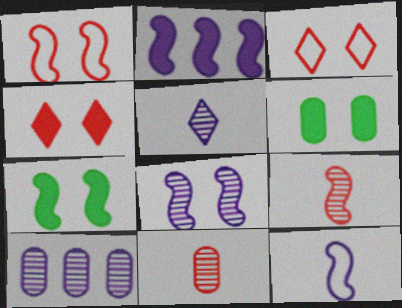[[1, 7, 8], 
[2, 8, 12], 
[3, 6, 8], 
[5, 8, 10]]